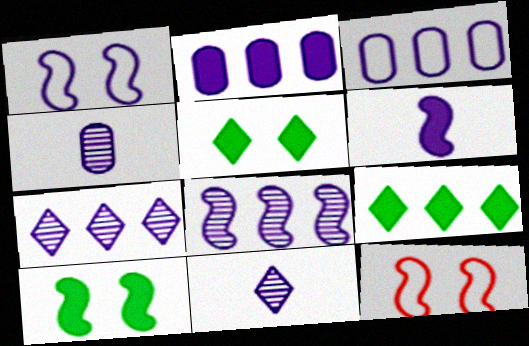[[1, 2, 11], 
[1, 6, 8], 
[4, 9, 12]]